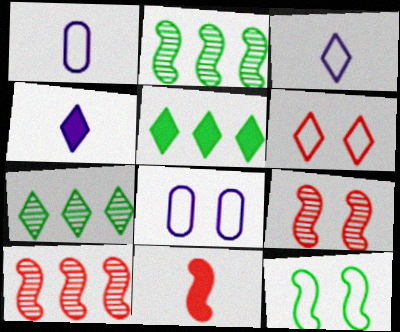[[1, 5, 9], 
[4, 6, 7], 
[6, 8, 12], 
[7, 8, 11]]